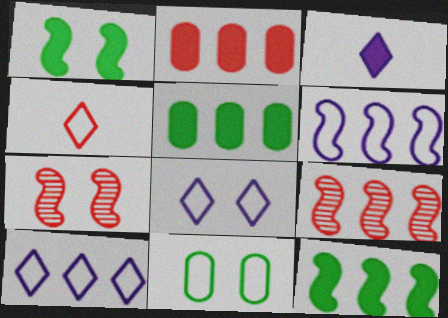[[1, 2, 3], 
[2, 4, 7], 
[3, 9, 11], 
[4, 6, 11], 
[5, 9, 10], 
[6, 9, 12]]